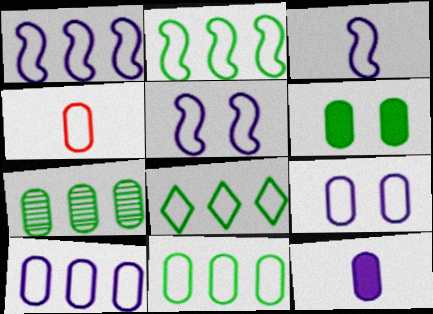[[1, 3, 5], 
[2, 8, 11], 
[4, 5, 8], 
[4, 9, 11]]